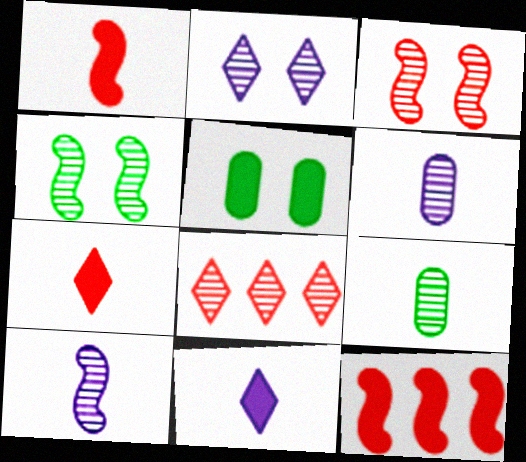[[4, 6, 8], 
[5, 11, 12]]